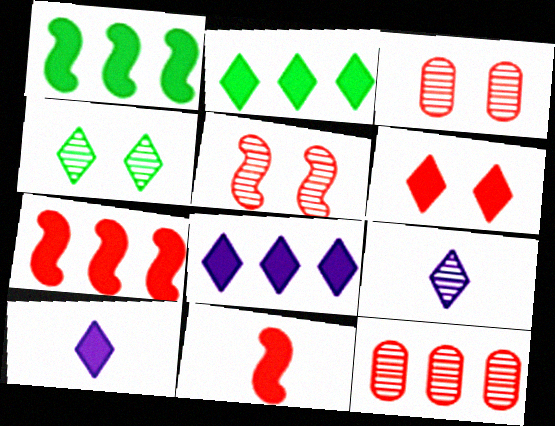[[2, 6, 10]]